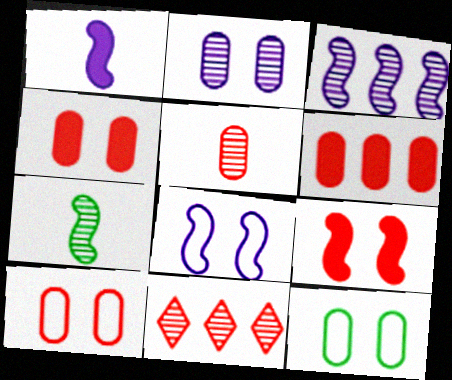[[1, 3, 8], 
[1, 11, 12], 
[2, 4, 12], 
[2, 7, 11], 
[5, 6, 10]]